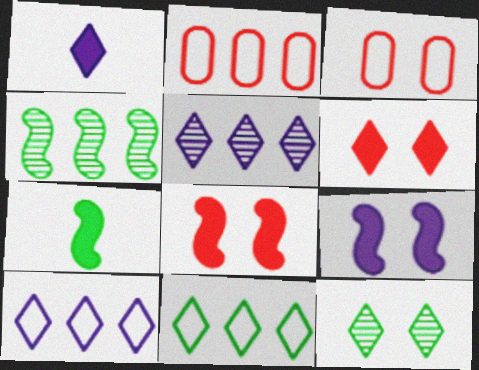[[1, 3, 4], 
[3, 5, 7], 
[3, 9, 12]]